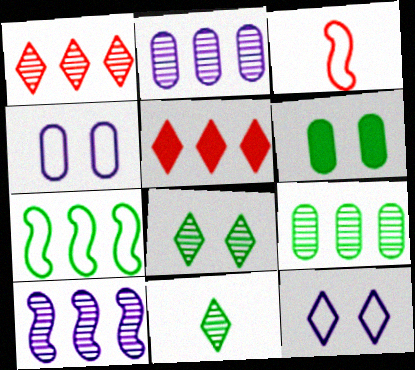[[1, 9, 10], 
[2, 5, 7], 
[5, 11, 12], 
[6, 7, 11]]